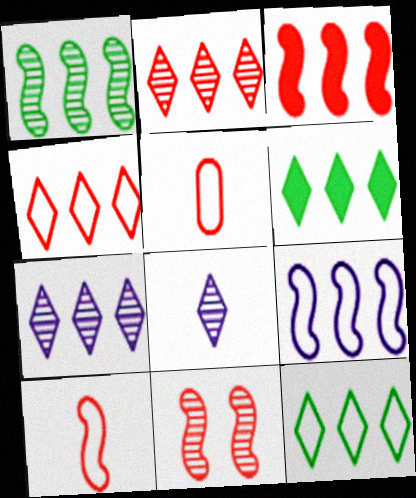[[1, 3, 9], 
[3, 10, 11], 
[4, 6, 7]]